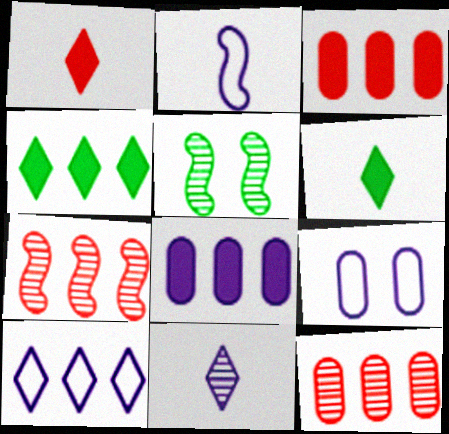[[2, 9, 10], 
[5, 11, 12], 
[6, 7, 9]]